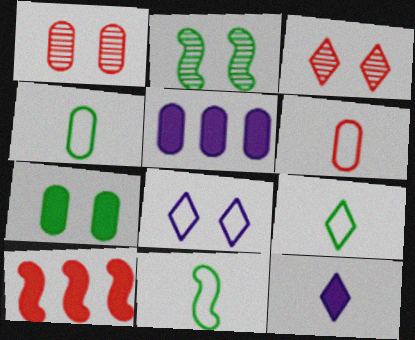[[1, 4, 5], 
[3, 5, 11], 
[3, 6, 10], 
[4, 9, 11], 
[7, 10, 12]]